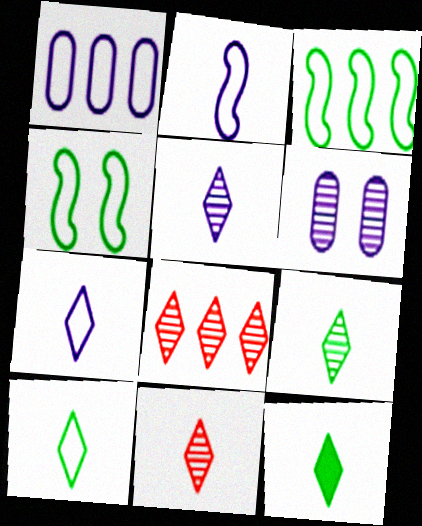[[5, 9, 11], 
[7, 11, 12], 
[9, 10, 12]]